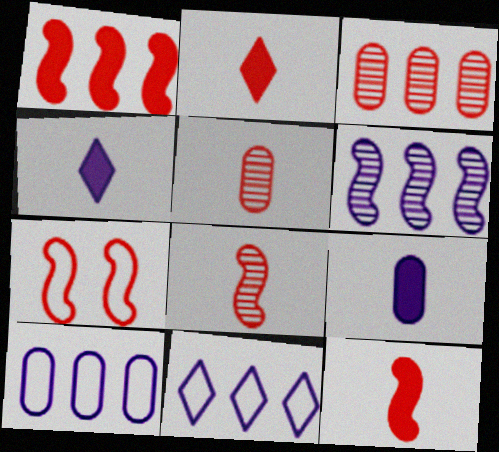[[1, 7, 8], 
[2, 3, 7]]